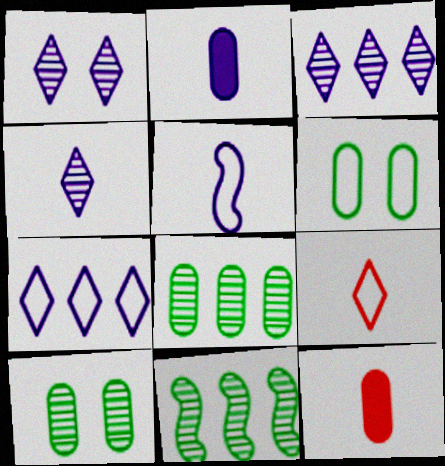[[1, 3, 4], 
[2, 4, 5]]